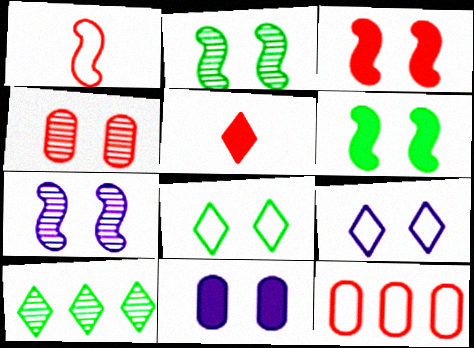[[1, 10, 11], 
[4, 6, 9], 
[5, 9, 10], 
[7, 9, 11]]